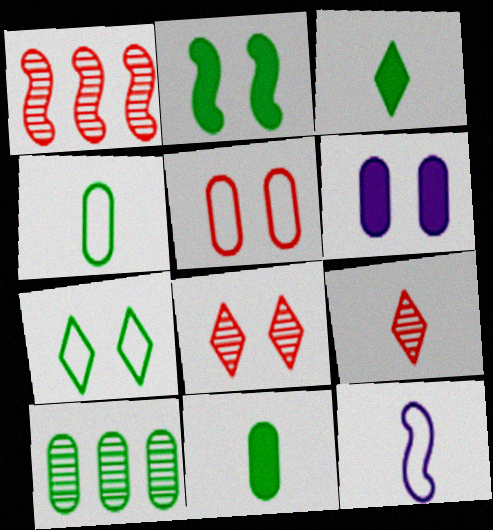[[1, 2, 12], 
[9, 11, 12]]